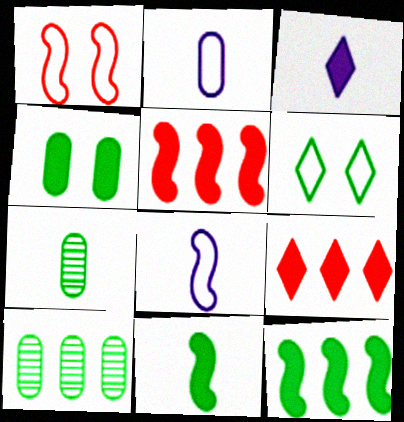[[1, 3, 10], 
[3, 4, 5], 
[6, 7, 12], 
[6, 10, 11]]